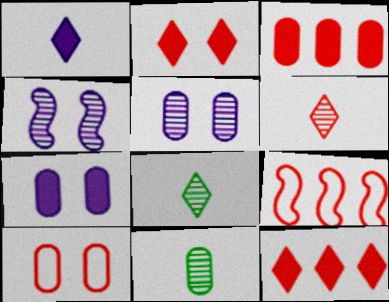[[7, 8, 9]]